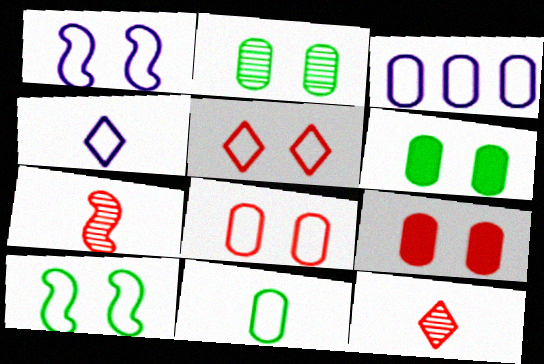[[1, 3, 4], 
[3, 8, 11]]